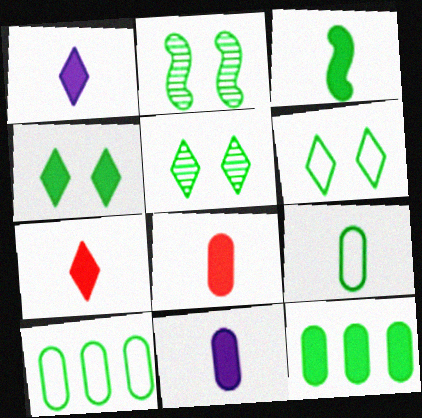[[1, 3, 8], 
[3, 4, 12], 
[3, 5, 10], 
[3, 7, 11], 
[4, 5, 6]]